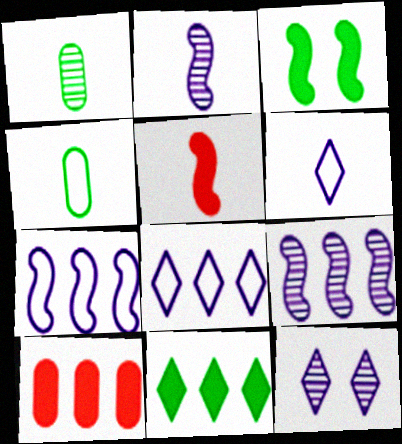[[1, 5, 6]]